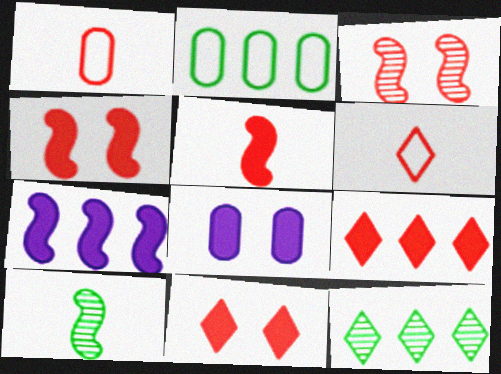[[1, 3, 9]]